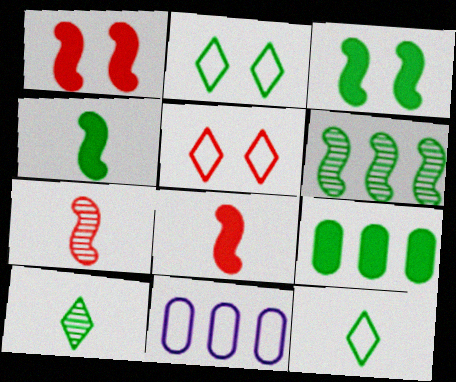[[1, 10, 11]]